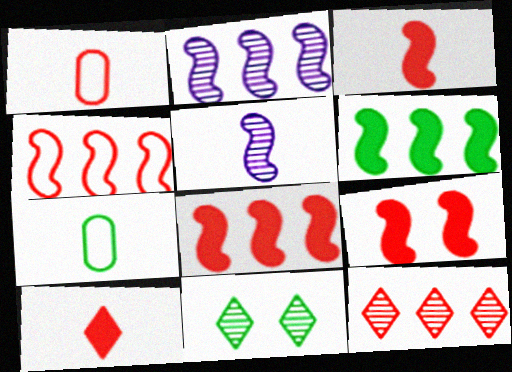[[1, 9, 12], 
[2, 4, 6], 
[3, 8, 9], 
[5, 7, 10], 
[6, 7, 11]]